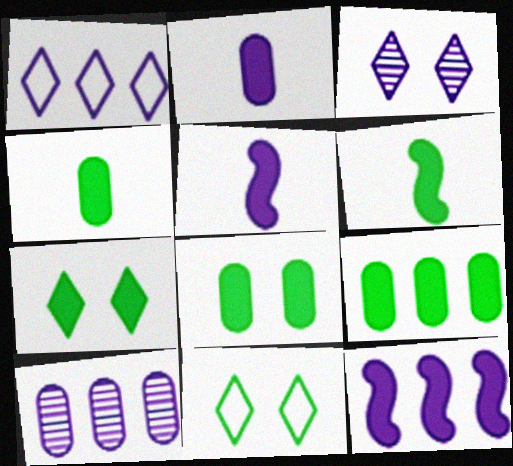[[1, 10, 12], 
[4, 8, 9], 
[6, 7, 9]]